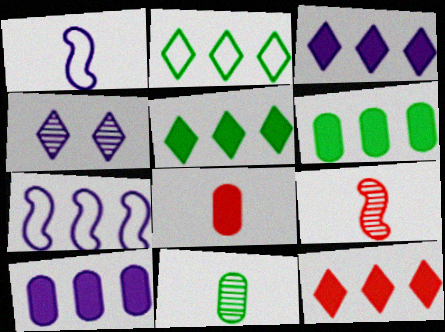[[1, 4, 10], 
[3, 5, 12]]